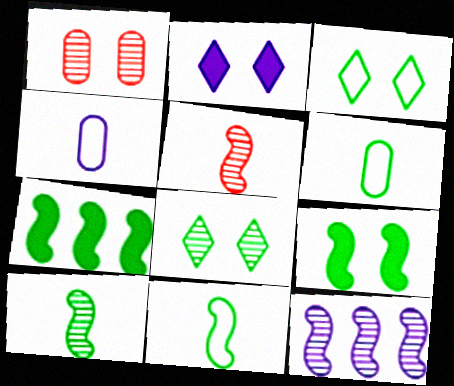[[2, 4, 12], 
[6, 7, 8]]